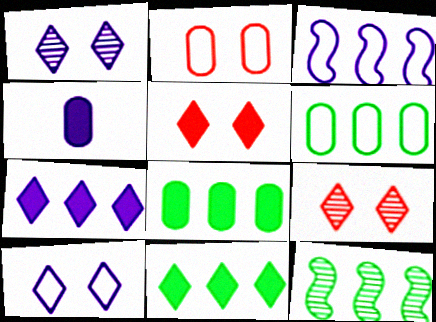[[1, 3, 4], 
[6, 11, 12]]